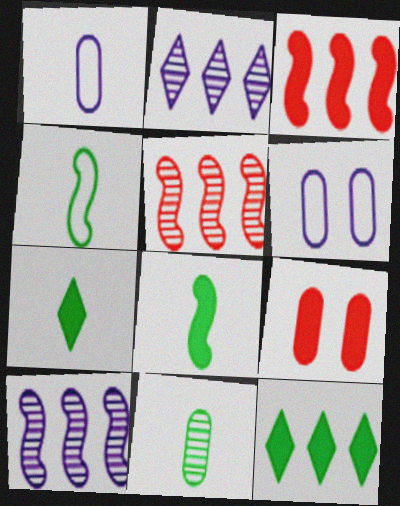[[2, 4, 9], 
[4, 7, 11], 
[5, 6, 7]]